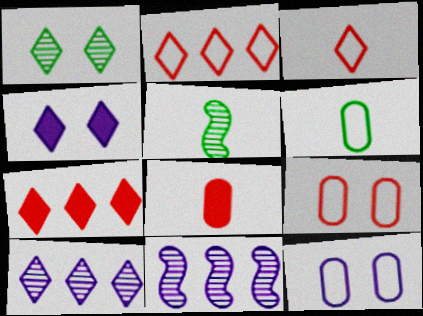[[5, 7, 12]]